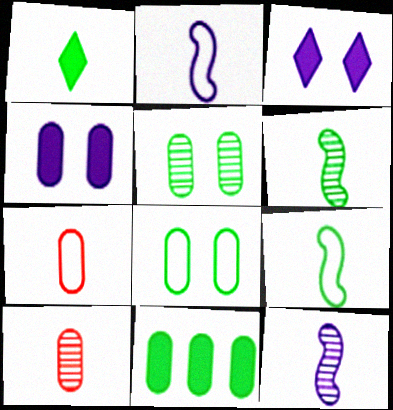[[1, 2, 10], 
[1, 7, 12]]